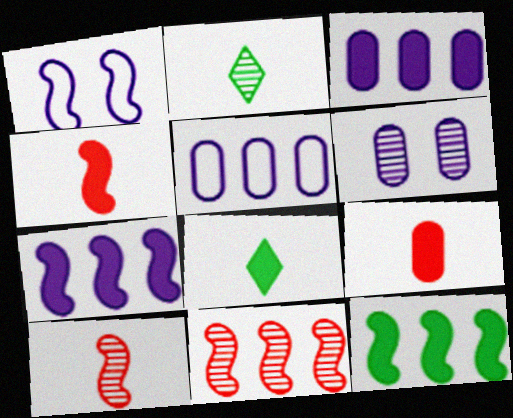[[1, 10, 12], 
[2, 6, 11]]